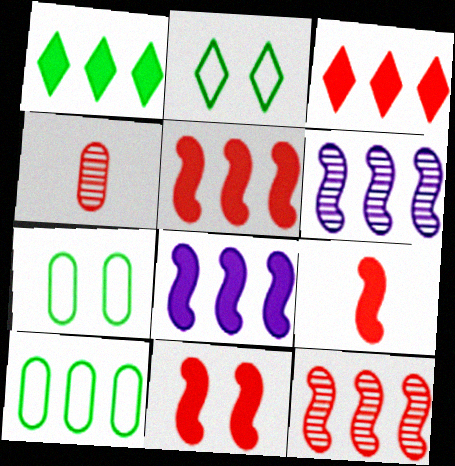[[2, 4, 8], 
[3, 6, 10], 
[5, 9, 11]]